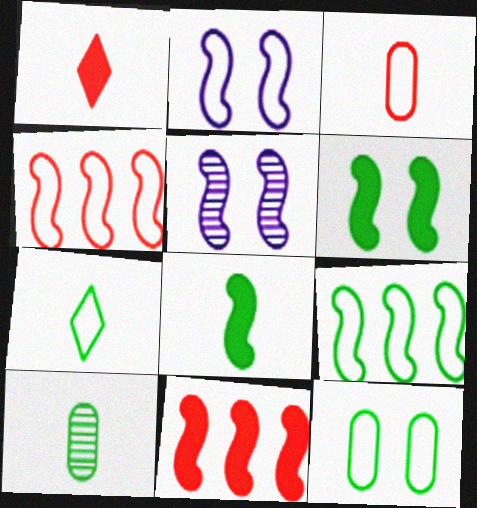[[4, 5, 8], 
[7, 8, 10], 
[7, 9, 12]]